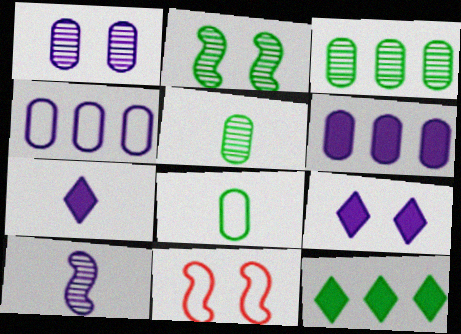[[2, 8, 12], 
[3, 7, 11], 
[4, 9, 10]]